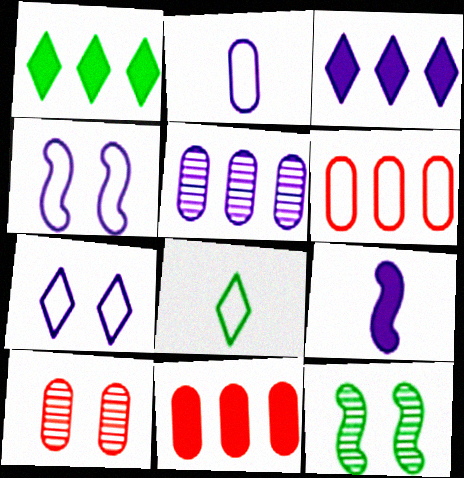[[4, 6, 8], 
[5, 7, 9]]